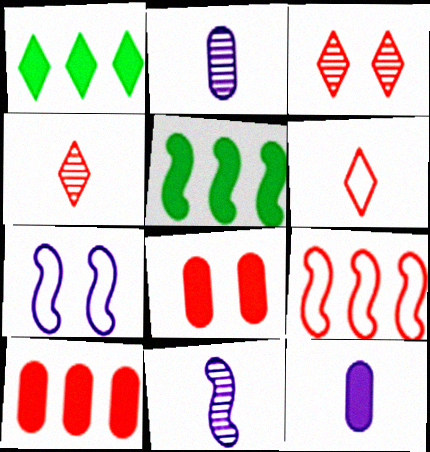[[4, 8, 9]]